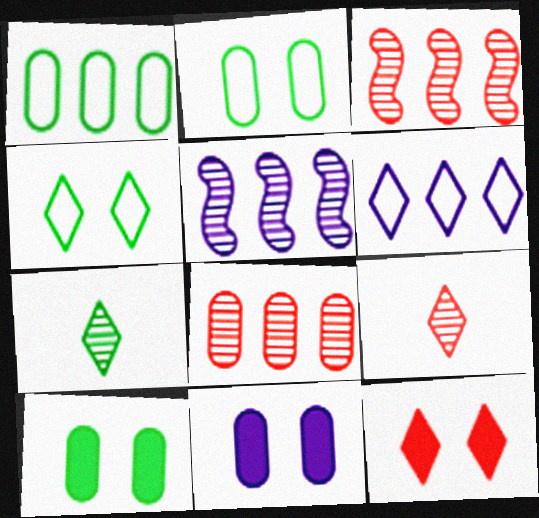[[6, 7, 12]]